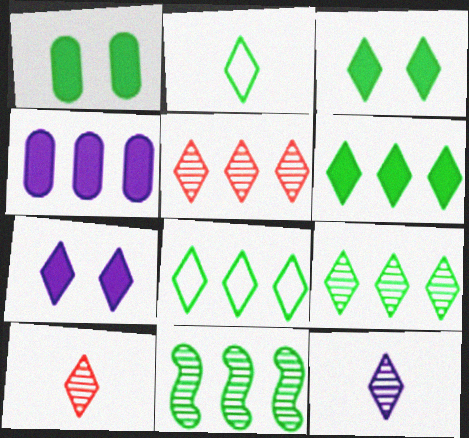[[1, 2, 11], 
[2, 3, 9], 
[2, 5, 7], 
[6, 8, 9], 
[7, 8, 10]]